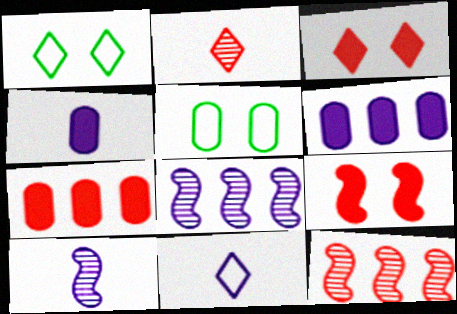[[1, 4, 12], 
[1, 7, 10], 
[4, 10, 11]]